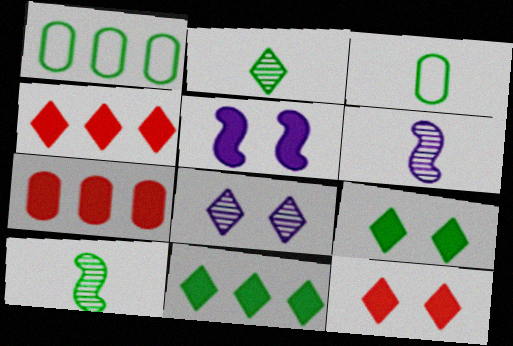[[1, 6, 12], 
[1, 9, 10]]